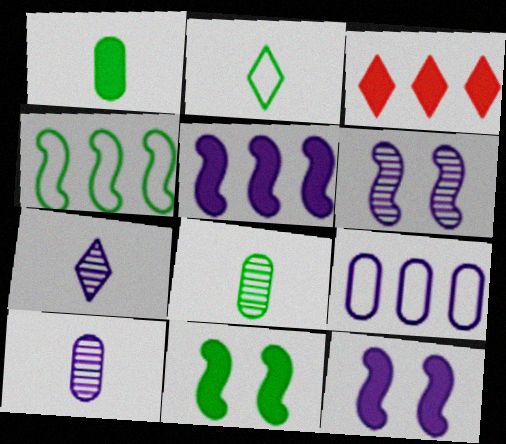[[1, 3, 12], 
[7, 9, 12]]